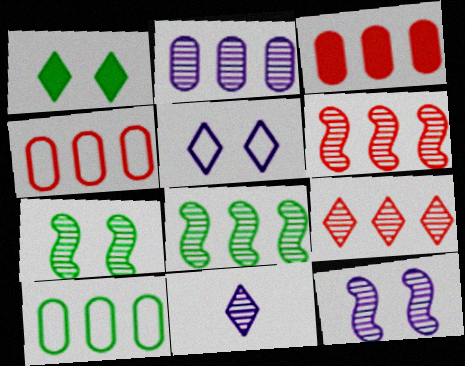[[2, 3, 10], 
[2, 8, 9], 
[2, 11, 12]]